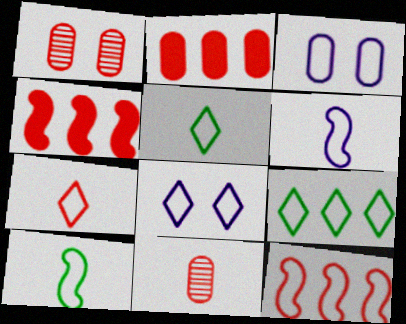[[1, 4, 7], 
[3, 5, 12], 
[7, 8, 9]]